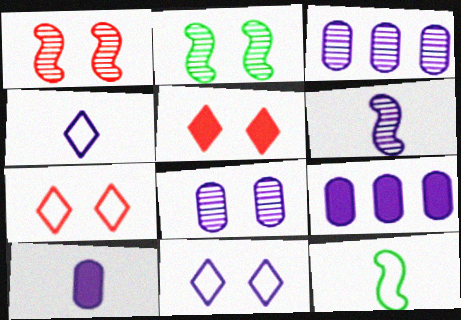[[3, 5, 12], 
[4, 6, 10], 
[6, 9, 11]]